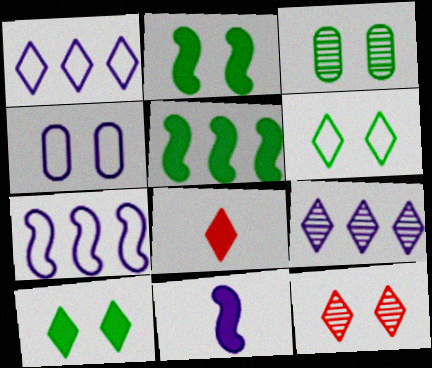[[2, 3, 6], 
[2, 4, 12], 
[3, 7, 8], 
[4, 9, 11], 
[6, 8, 9]]